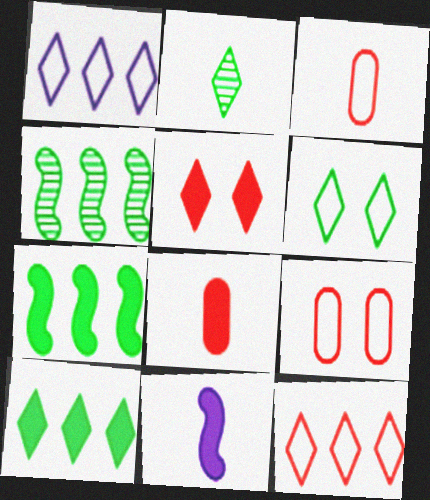[[1, 2, 5], 
[2, 3, 11], 
[2, 6, 10]]